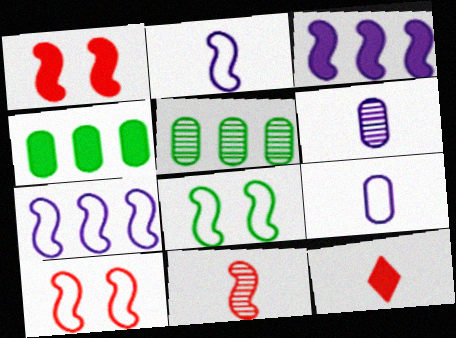[[3, 8, 11]]